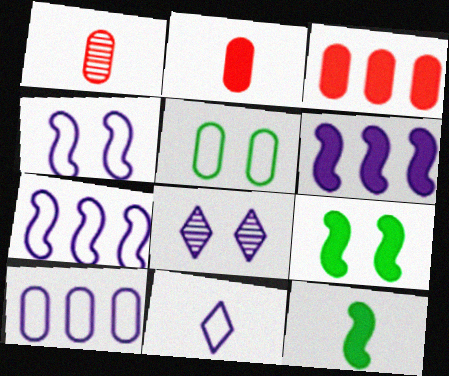[[1, 11, 12], 
[4, 10, 11]]